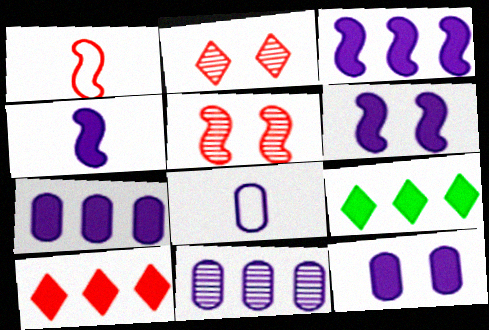[[3, 4, 6], 
[5, 8, 9], 
[8, 11, 12]]